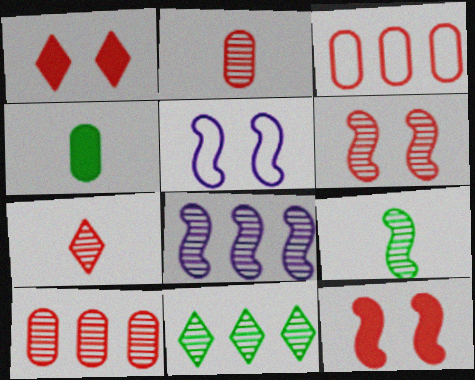[[3, 7, 12], 
[6, 7, 10], 
[6, 8, 9], 
[8, 10, 11]]